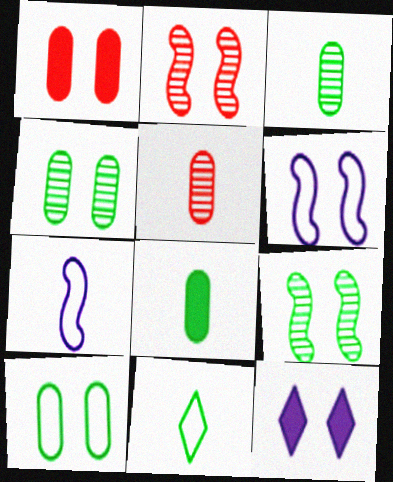[[2, 10, 12]]